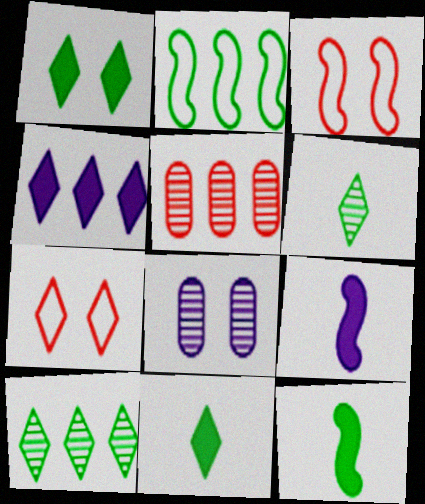[[1, 3, 8], 
[2, 4, 5], 
[4, 6, 7]]